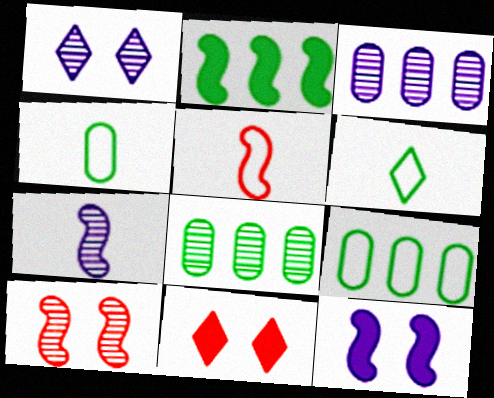[[1, 3, 7], 
[7, 9, 11]]